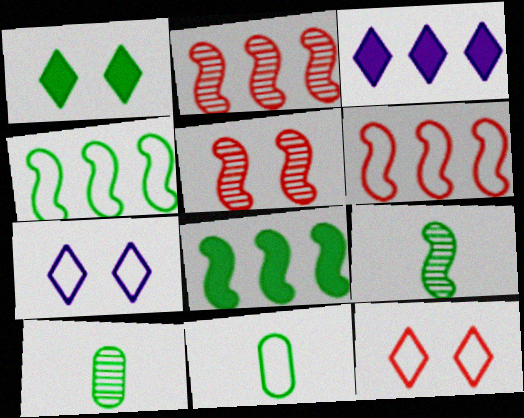[[1, 4, 10], 
[3, 5, 11], 
[6, 7, 11]]